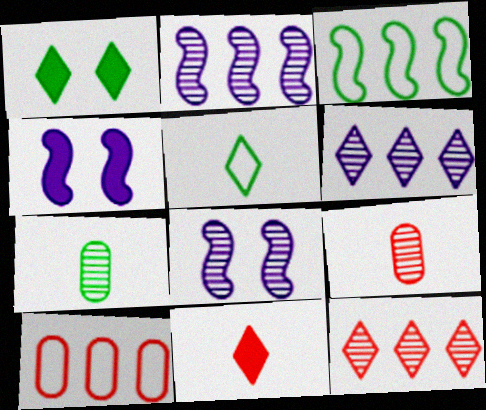[[1, 3, 7], 
[7, 8, 12]]